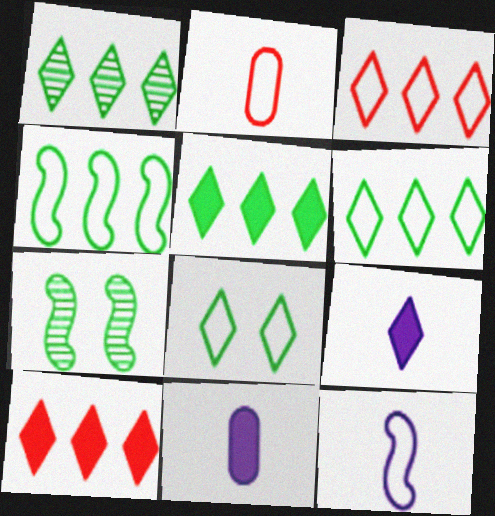[[1, 5, 6], 
[3, 7, 11]]